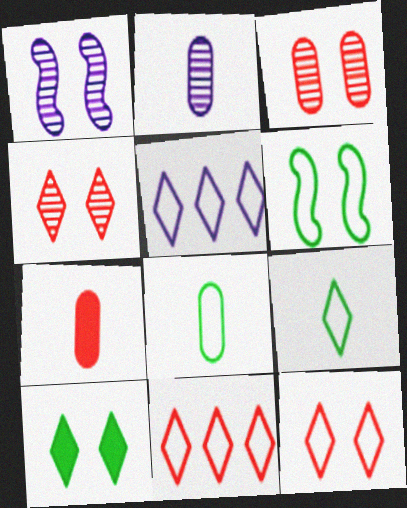[[2, 7, 8], 
[5, 9, 12]]